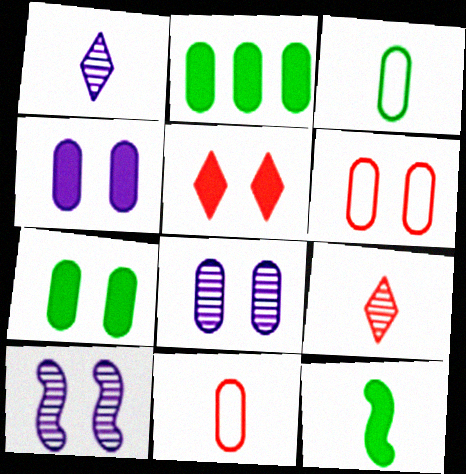[[1, 11, 12], 
[2, 8, 11], 
[6, 7, 8]]